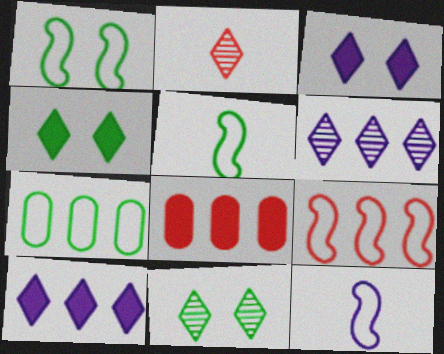[[1, 9, 12], 
[2, 6, 11], 
[8, 11, 12]]